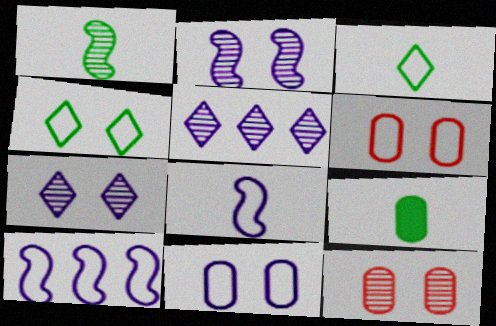[[1, 3, 9], 
[1, 5, 12], 
[3, 6, 10]]